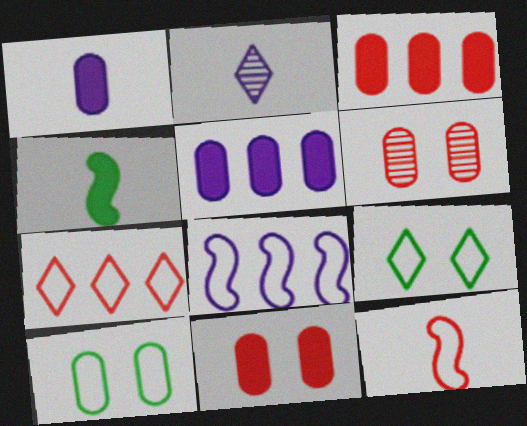[]